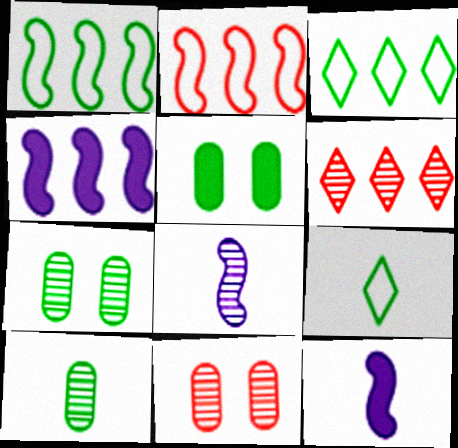[[3, 11, 12], 
[4, 9, 11], 
[6, 7, 8]]